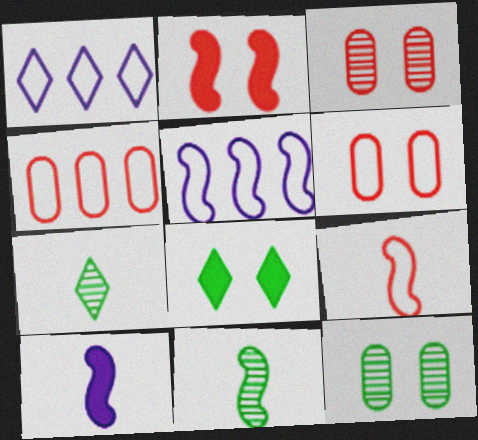[[2, 5, 11], 
[9, 10, 11]]